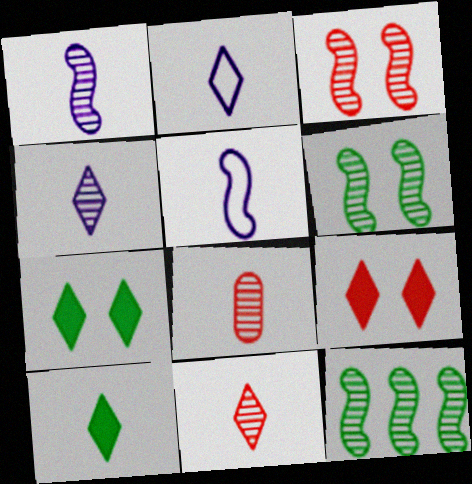[[1, 3, 12], 
[2, 10, 11], 
[5, 8, 10]]